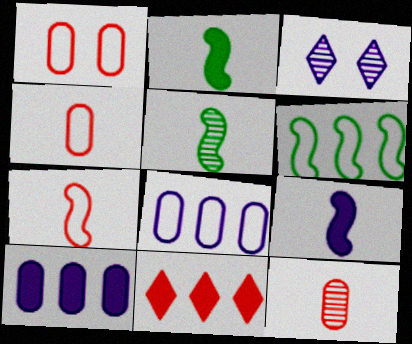[[3, 8, 9], 
[5, 7, 9]]